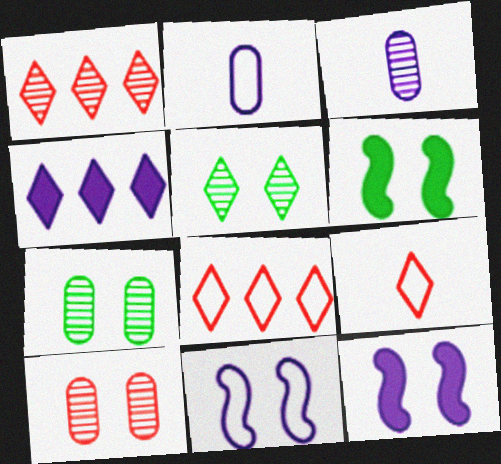[[1, 2, 6], 
[3, 4, 11], 
[3, 6, 8], 
[4, 5, 9]]